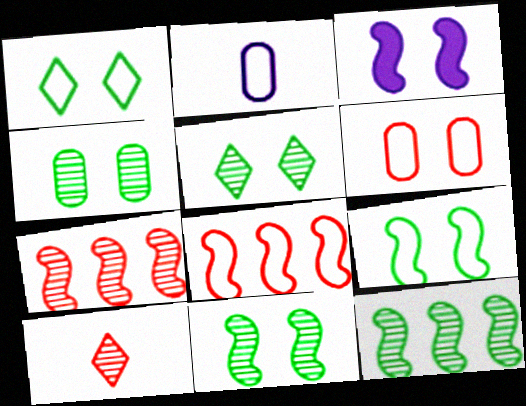[[1, 2, 8], 
[3, 5, 6], 
[4, 5, 11]]